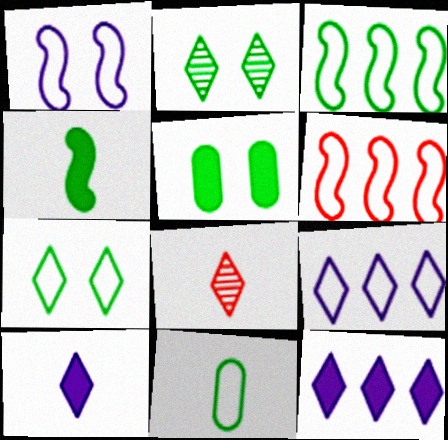[[3, 7, 11], 
[7, 8, 12]]